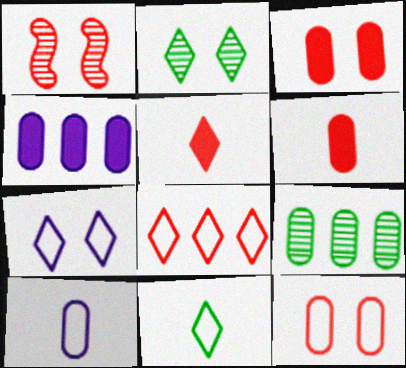[[1, 4, 11], 
[1, 6, 8], 
[3, 9, 10], 
[7, 8, 11]]